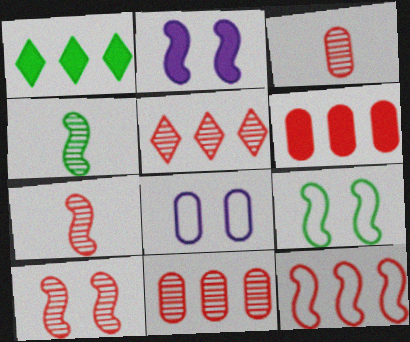[[1, 7, 8], 
[2, 4, 12], 
[2, 9, 10], 
[3, 5, 10], 
[5, 6, 12]]